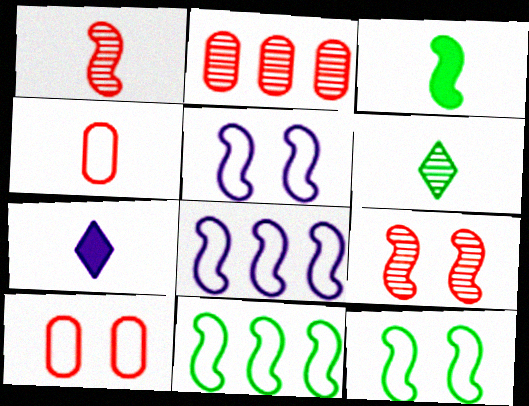[[2, 7, 12], 
[3, 8, 9]]